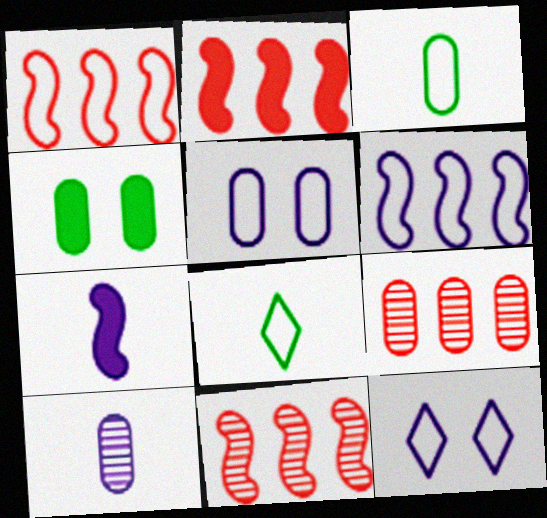[[1, 2, 11], 
[1, 3, 12], 
[1, 5, 8]]